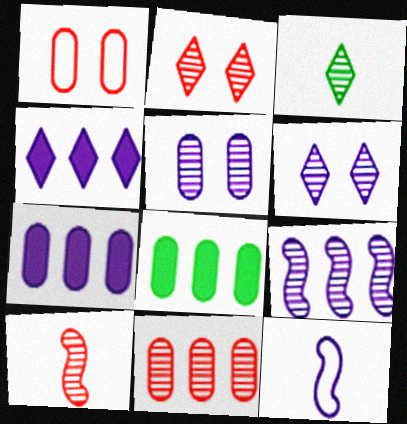[[2, 8, 12], 
[2, 10, 11], 
[4, 5, 12], 
[6, 7, 12]]